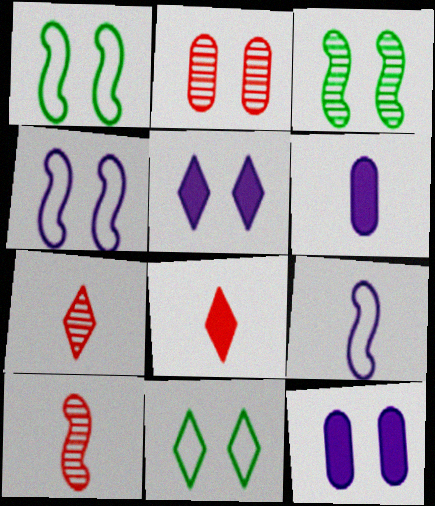[[1, 2, 5]]